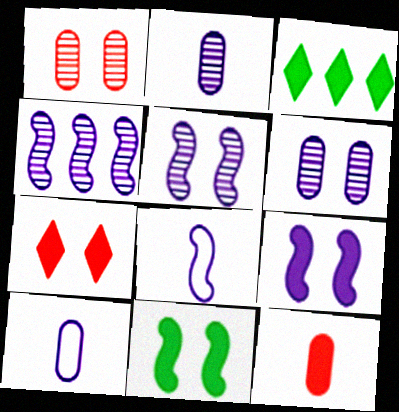[[1, 3, 8], 
[3, 9, 12], 
[4, 8, 9]]